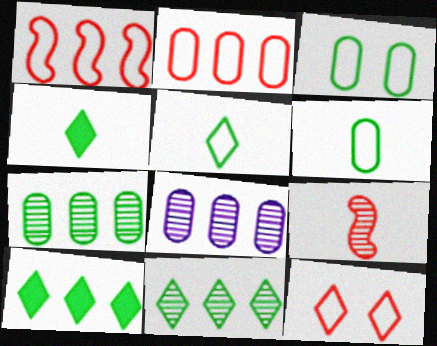[[1, 8, 10]]